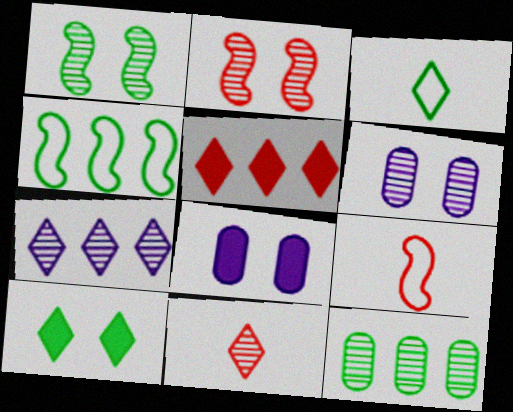[[4, 8, 11]]